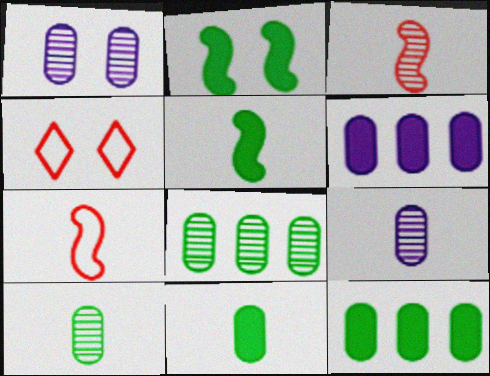[[1, 2, 4]]